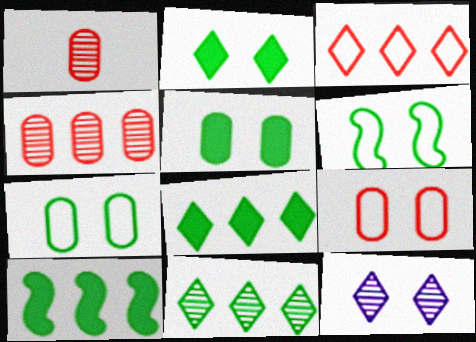[]